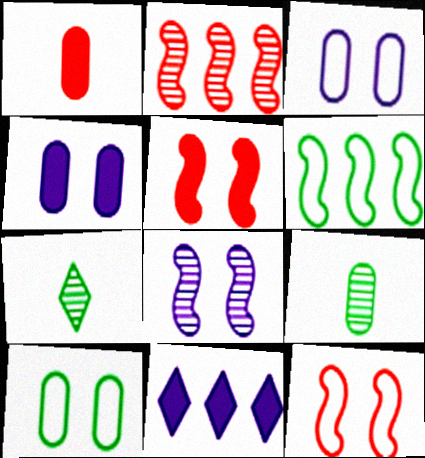[[9, 11, 12]]